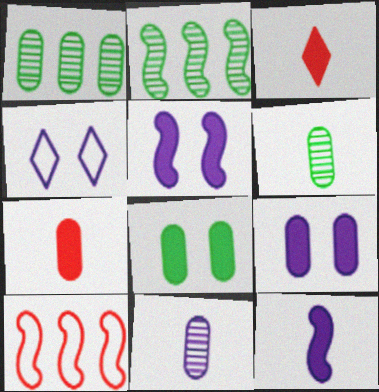[[2, 4, 7]]